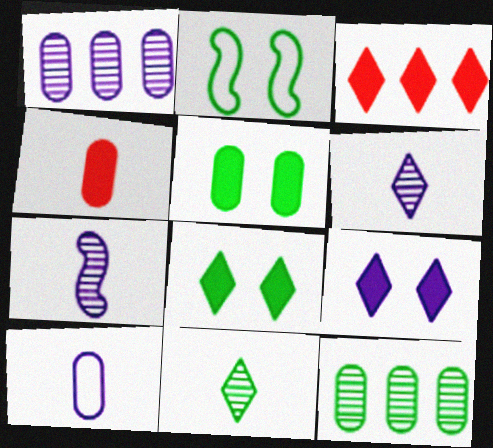[]